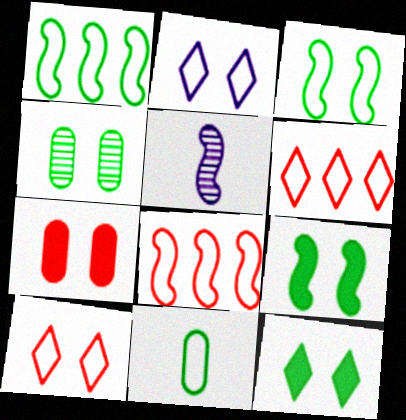[[2, 8, 11], 
[3, 4, 12], 
[5, 8, 9]]